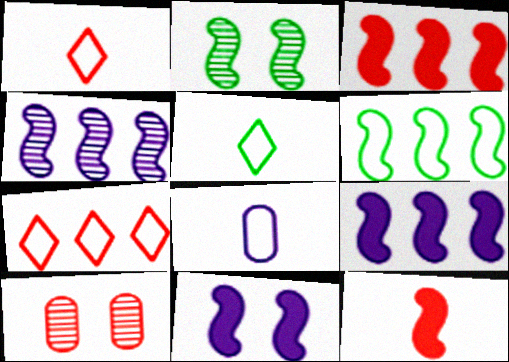[[1, 3, 10], 
[3, 4, 6], 
[5, 9, 10], 
[7, 10, 12]]